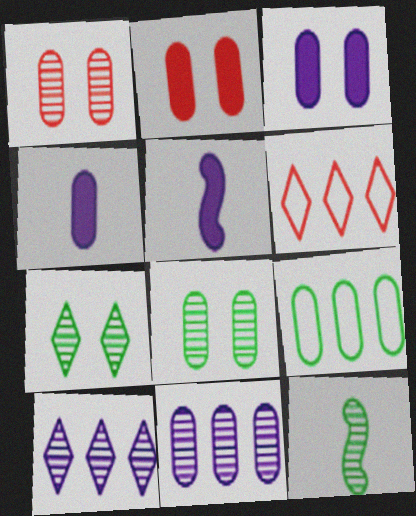[[1, 4, 9], 
[1, 10, 12], 
[3, 6, 12], 
[5, 6, 8]]